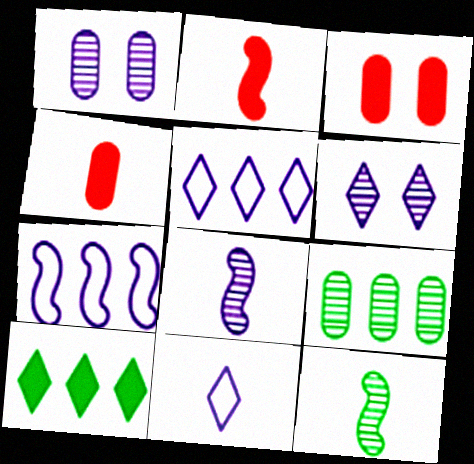[[3, 5, 12], 
[4, 11, 12]]